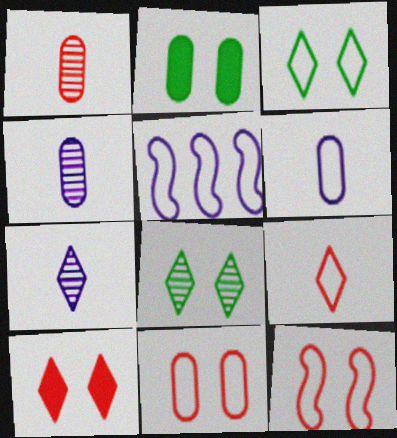[]